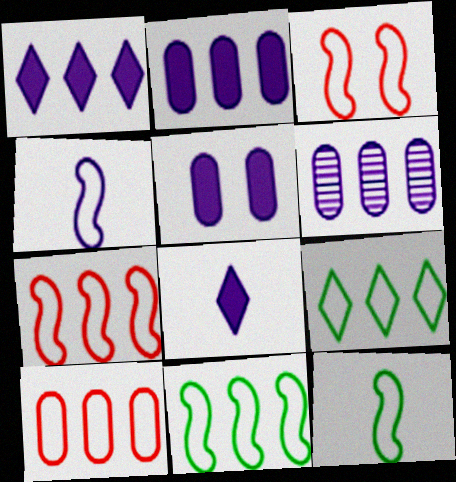[[3, 4, 11]]